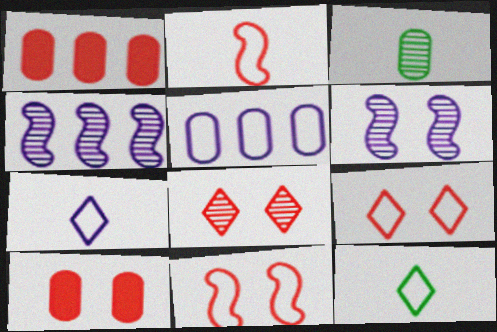[[1, 2, 8], 
[1, 6, 12], 
[3, 4, 8], 
[3, 5, 10], 
[4, 10, 12], 
[5, 11, 12], 
[8, 10, 11]]